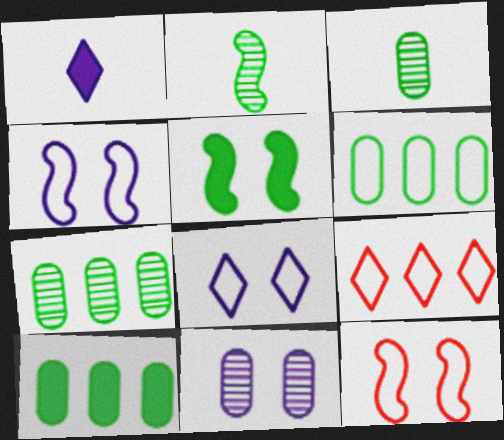[[1, 7, 12], 
[6, 7, 10]]